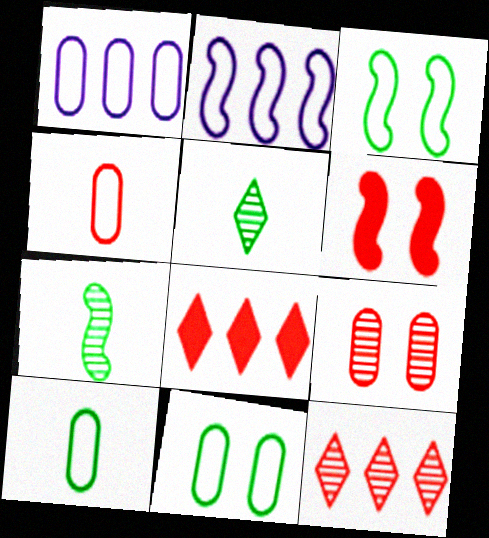[[1, 4, 11], 
[1, 5, 6], 
[2, 6, 7], 
[4, 6, 12]]